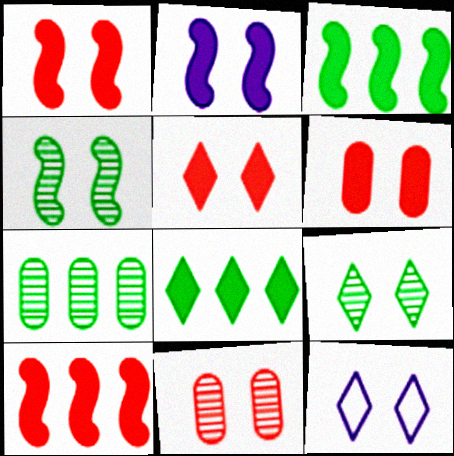[[1, 5, 6], 
[4, 6, 12], 
[5, 9, 12]]